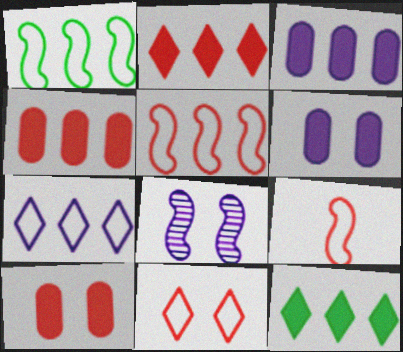[]